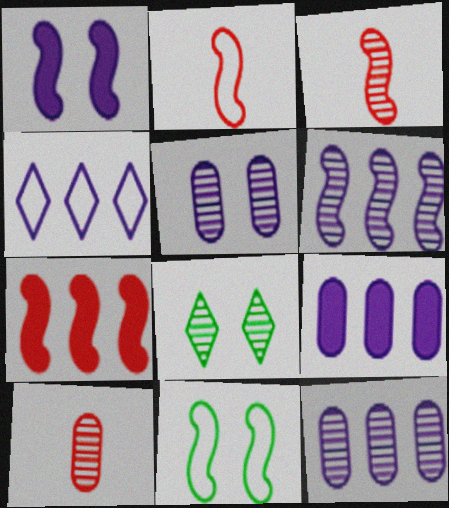[[2, 8, 9], 
[3, 8, 12], 
[4, 6, 9], 
[6, 8, 10]]